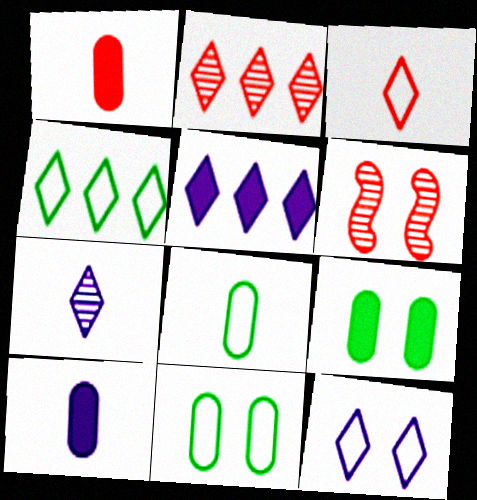[[2, 4, 5], 
[3, 4, 12], 
[4, 6, 10], 
[5, 6, 8], 
[5, 7, 12], 
[6, 9, 12]]